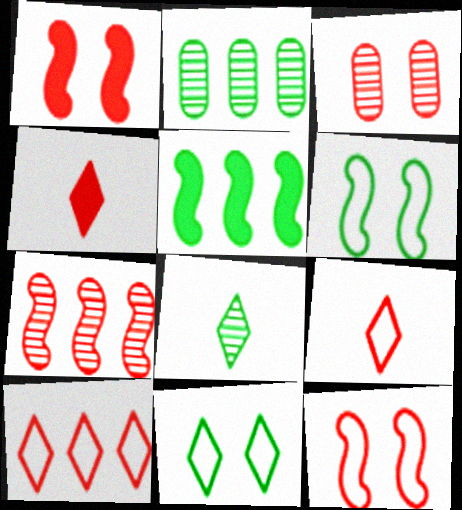[]